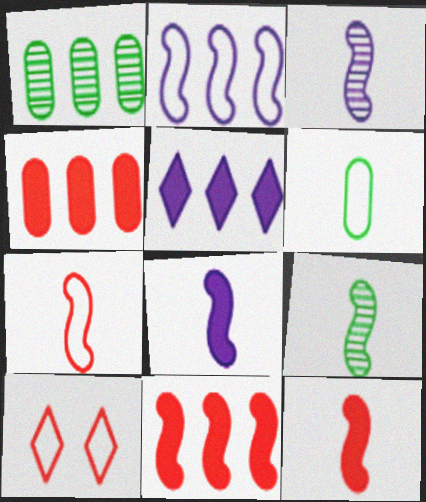[[1, 8, 10], 
[2, 6, 10], 
[7, 8, 9]]